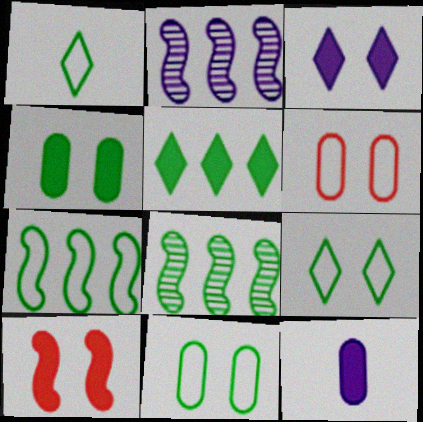[[1, 4, 8], 
[1, 7, 11], 
[3, 4, 10], 
[5, 10, 12]]